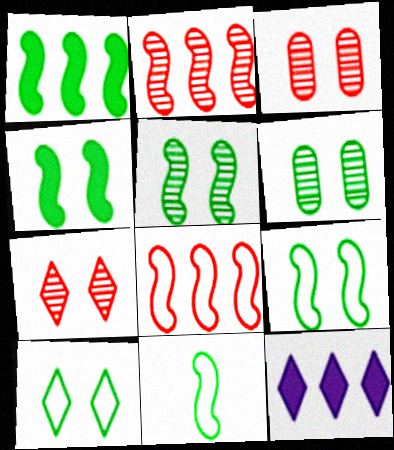[[1, 5, 11], 
[3, 11, 12], 
[4, 5, 9], 
[4, 6, 10]]